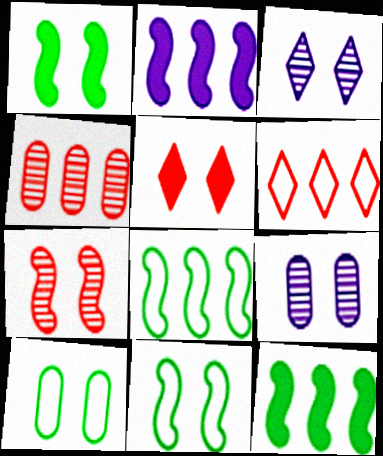[[5, 9, 11]]